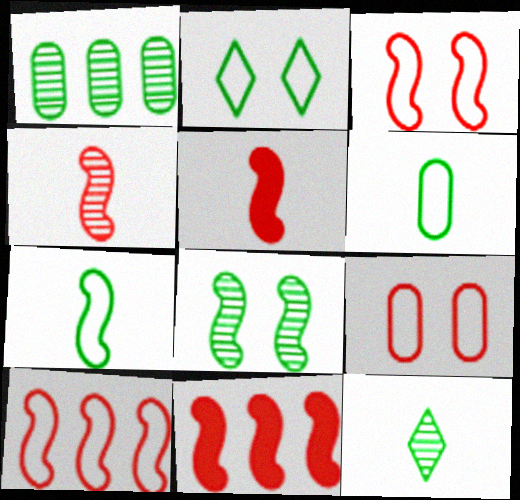[[1, 8, 12], 
[3, 4, 11]]